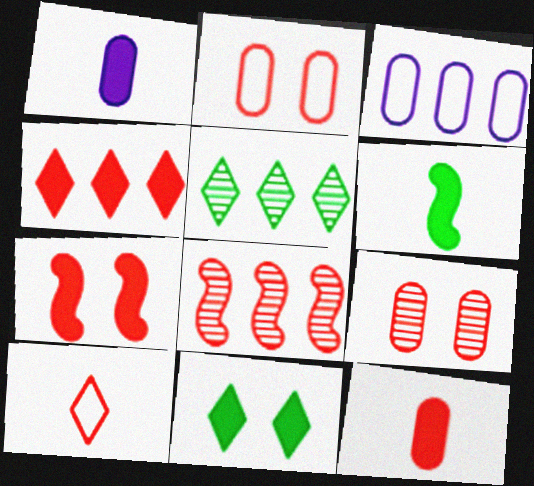[[4, 7, 12]]